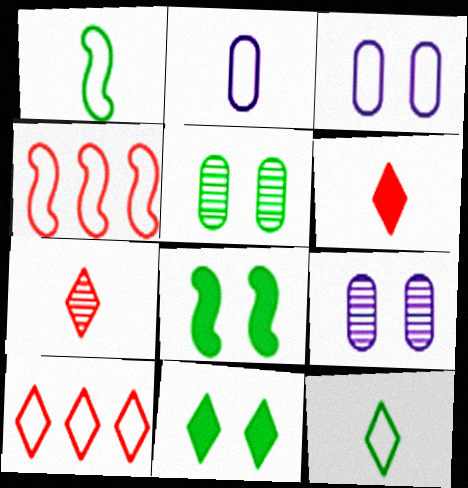[[1, 3, 10], 
[3, 4, 12]]